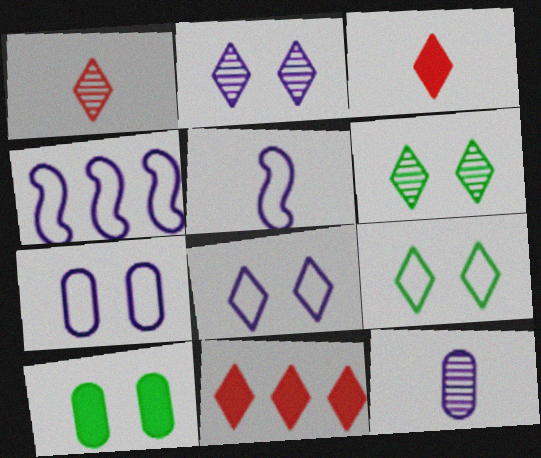[[1, 4, 10]]